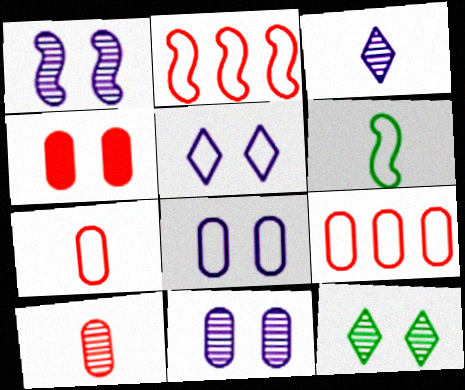[[4, 9, 10], 
[5, 6, 9]]